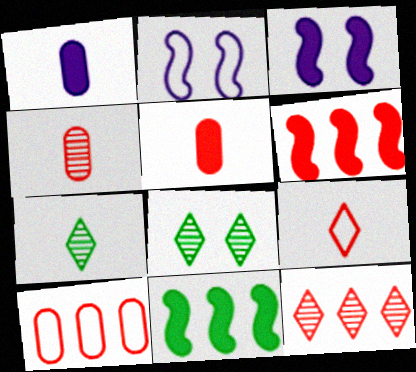[[3, 7, 10], 
[6, 10, 12]]